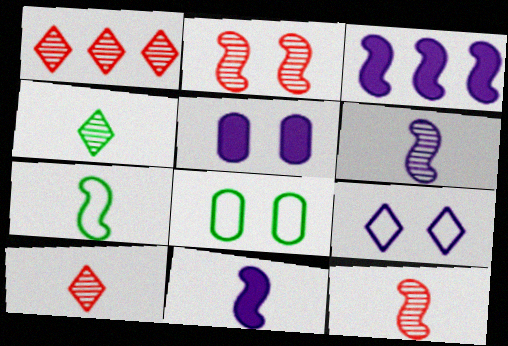[[1, 5, 7], 
[1, 8, 11], 
[2, 3, 7], 
[3, 8, 10], 
[7, 11, 12]]